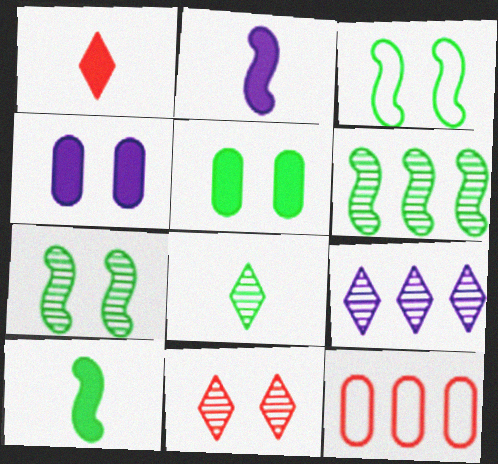[[3, 4, 11], 
[3, 6, 10], 
[8, 9, 11]]